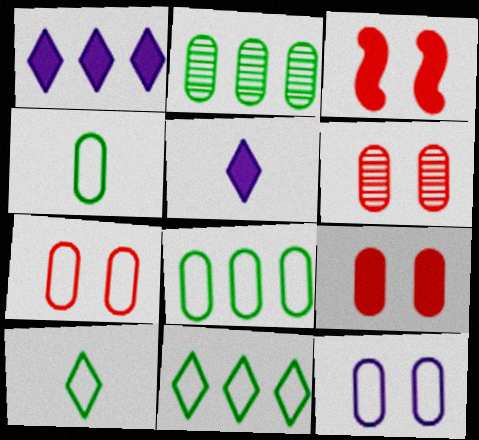[[6, 7, 9]]